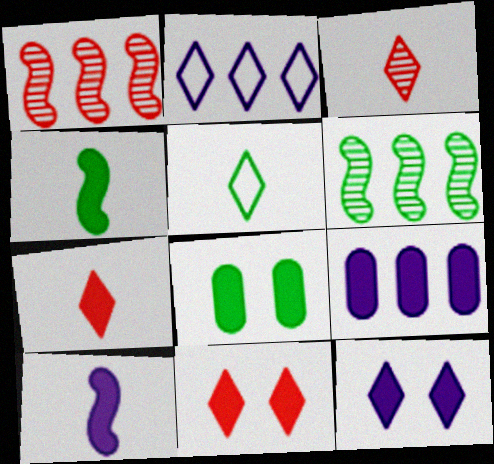[[4, 9, 11], 
[5, 6, 8], 
[9, 10, 12]]